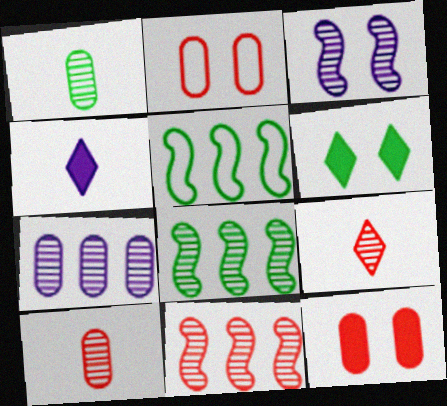[[1, 5, 6], 
[2, 3, 6], 
[2, 4, 8]]